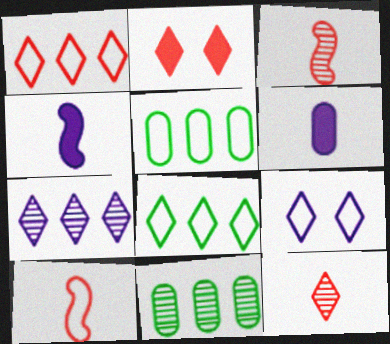[[1, 2, 12], 
[5, 9, 10]]